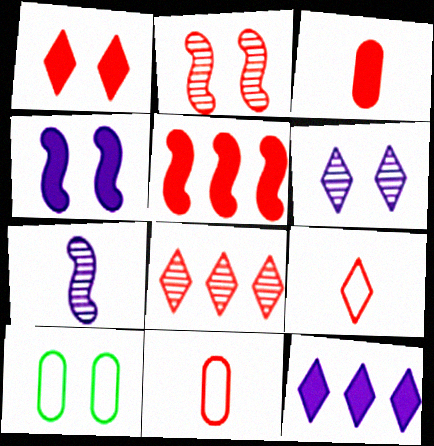[[1, 3, 5], 
[1, 8, 9]]